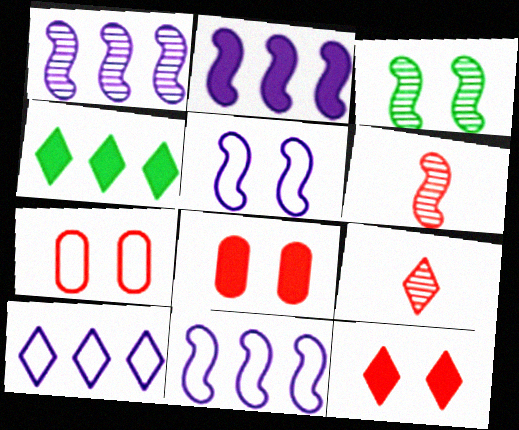[[1, 2, 11], 
[1, 3, 6]]